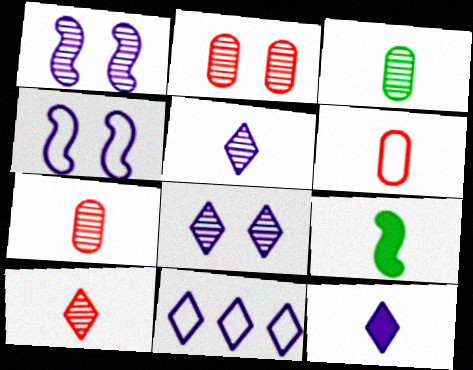[[2, 9, 11], 
[5, 6, 9], 
[8, 11, 12]]